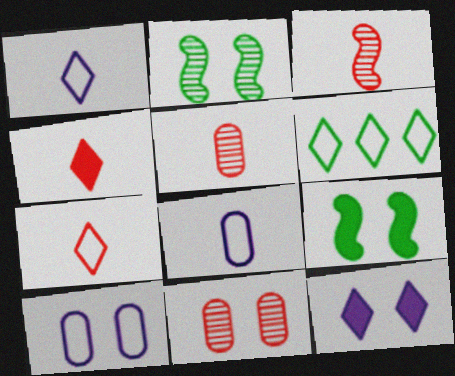[]